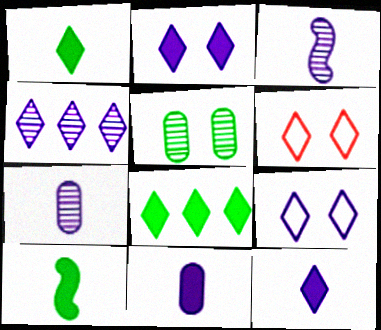[[1, 4, 6], 
[4, 9, 12]]